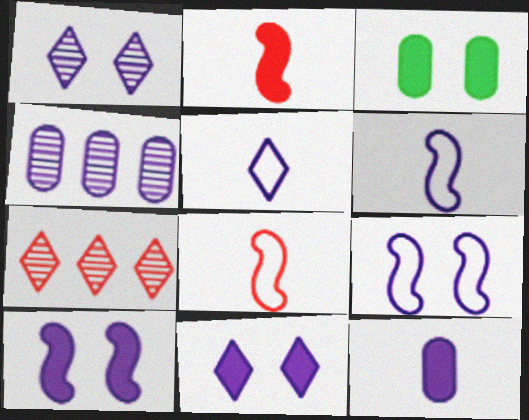[[3, 6, 7], 
[4, 5, 10], 
[4, 6, 11]]